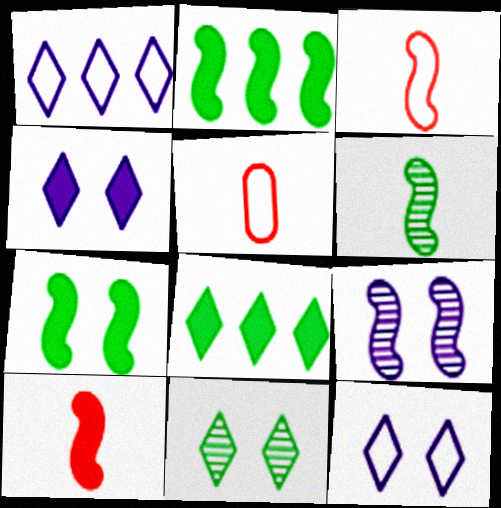[[2, 3, 9], 
[5, 8, 9]]